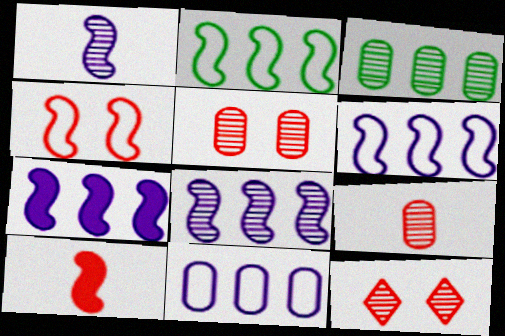[[1, 3, 12], 
[6, 7, 8]]